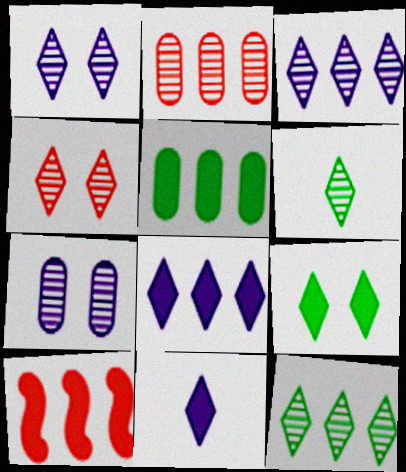[[3, 4, 6], 
[5, 8, 10]]